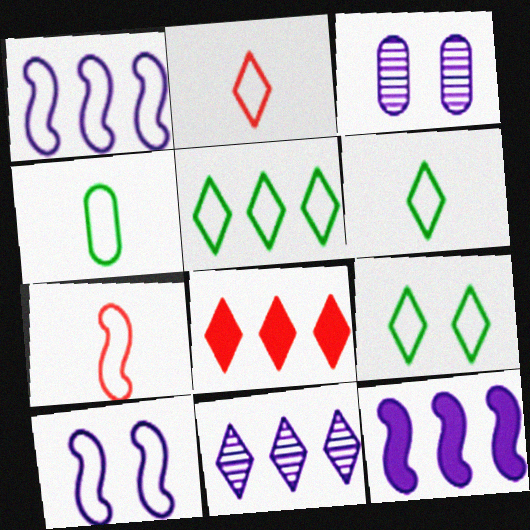[[5, 6, 9], 
[5, 8, 11]]